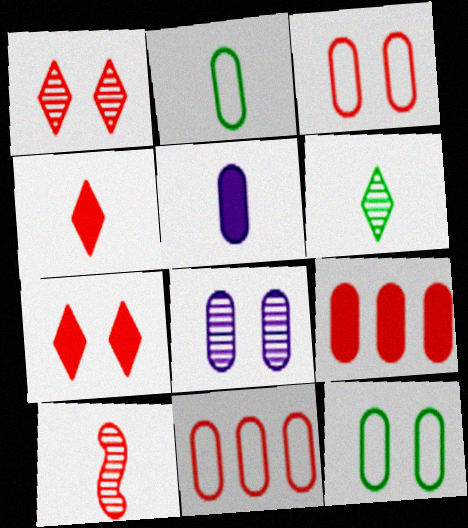[[2, 8, 9], 
[7, 10, 11]]